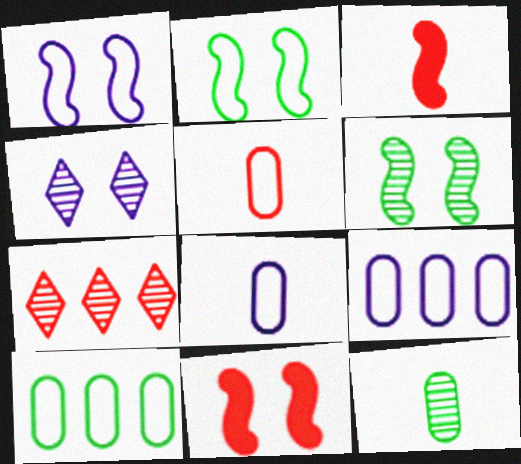[[1, 6, 11], 
[3, 4, 10], 
[5, 7, 11]]